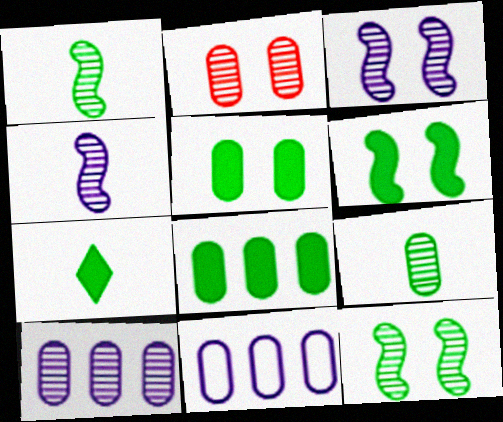[[2, 9, 10], 
[6, 7, 8]]